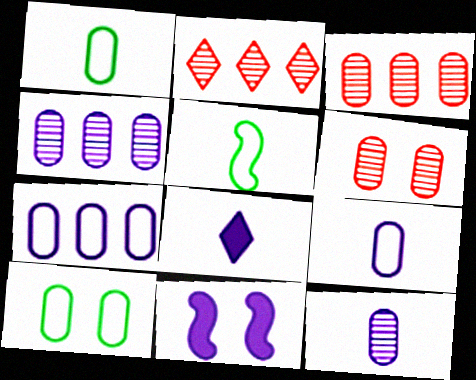[[1, 2, 11]]